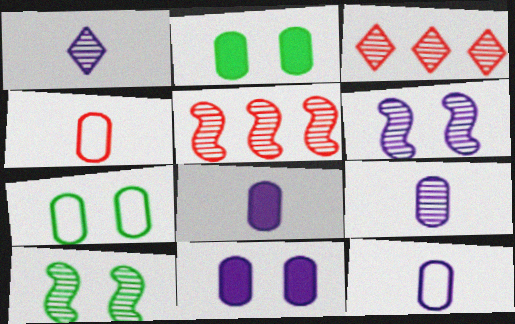[[3, 9, 10], 
[8, 9, 12]]